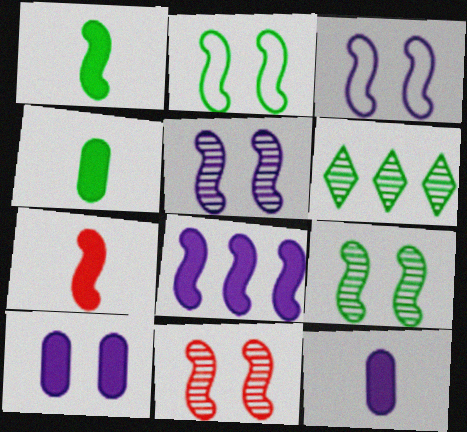[[2, 4, 6], 
[5, 9, 11]]